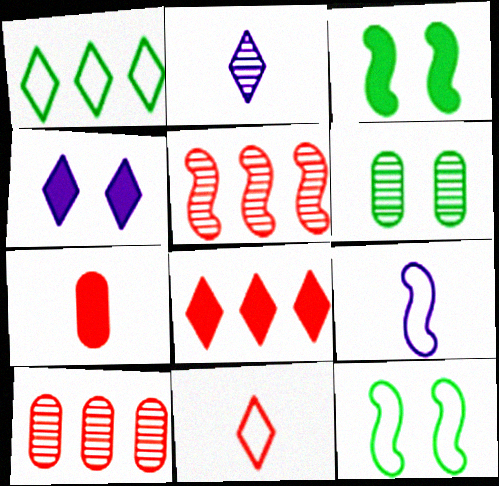[[2, 5, 6], 
[3, 5, 9], 
[6, 8, 9]]